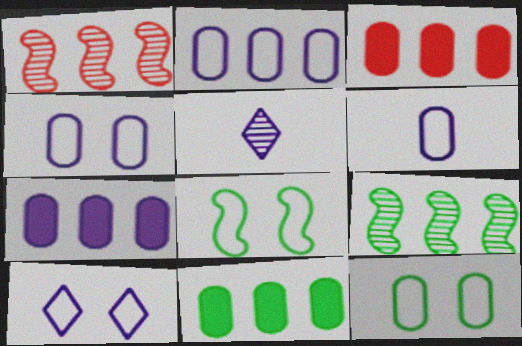[[2, 4, 6], 
[3, 5, 8], 
[3, 7, 11]]